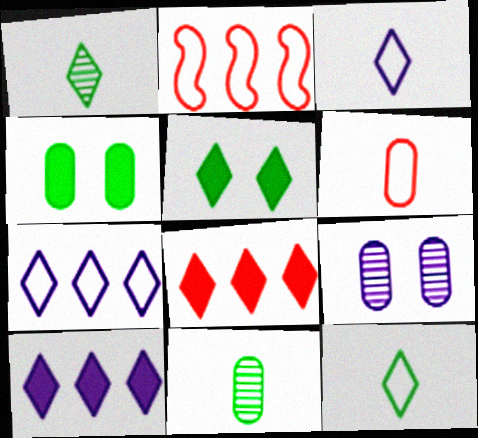[]